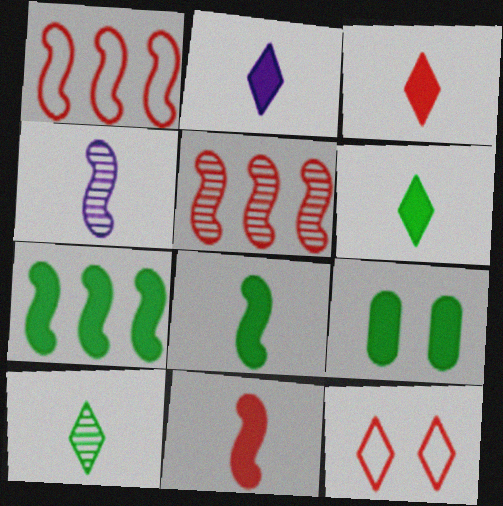[[2, 3, 6], 
[6, 7, 9]]